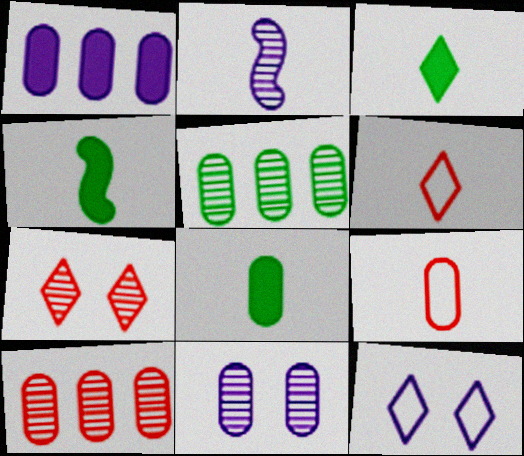[[1, 2, 12], 
[2, 3, 9], 
[2, 5, 7], 
[2, 6, 8], 
[3, 4, 8], 
[4, 10, 12]]